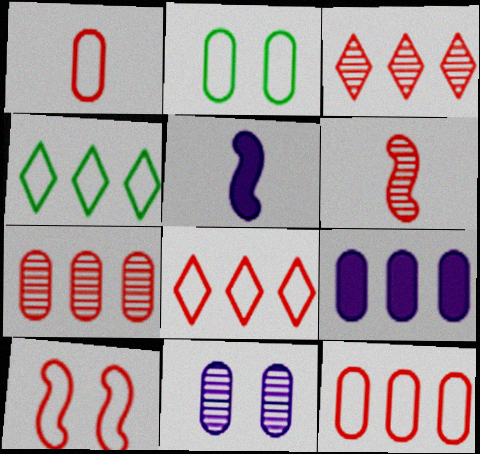[[1, 8, 10], 
[2, 3, 5]]